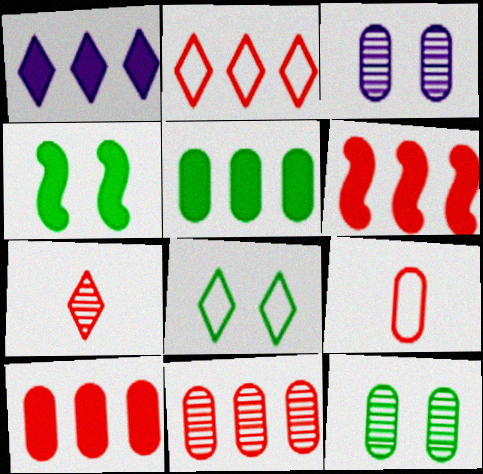[[1, 5, 6], 
[1, 7, 8], 
[2, 6, 11], 
[3, 5, 9], 
[4, 8, 12]]